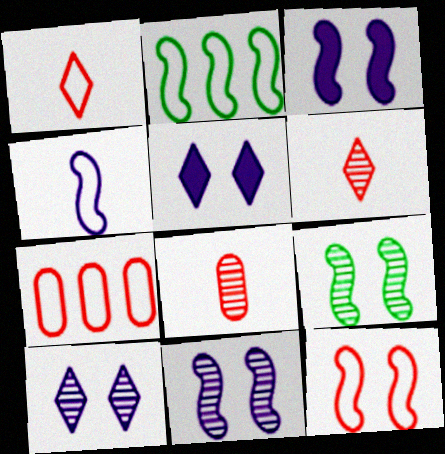[[1, 7, 12], 
[2, 4, 12], 
[2, 5, 8], 
[3, 9, 12]]